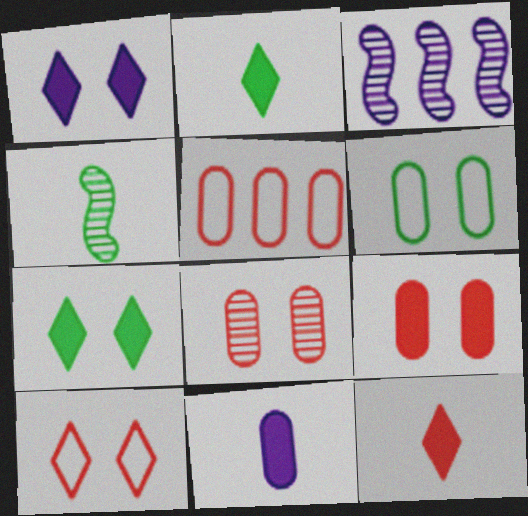[[1, 4, 5], 
[3, 6, 12]]